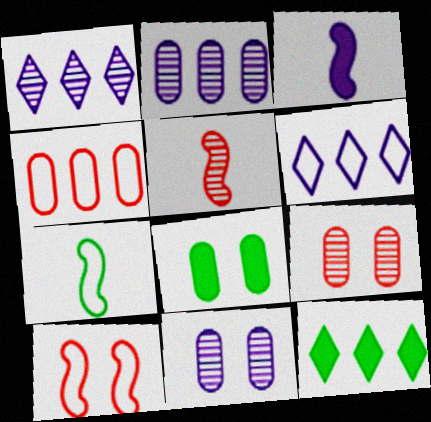[[3, 5, 7], 
[3, 6, 11], 
[5, 6, 8]]